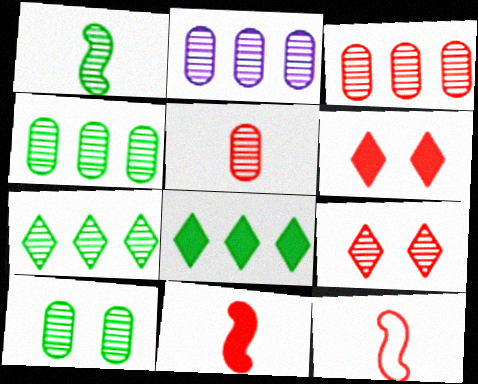[[1, 2, 9], 
[1, 7, 10], 
[2, 3, 4], 
[2, 5, 10], 
[3, 6, 12]]